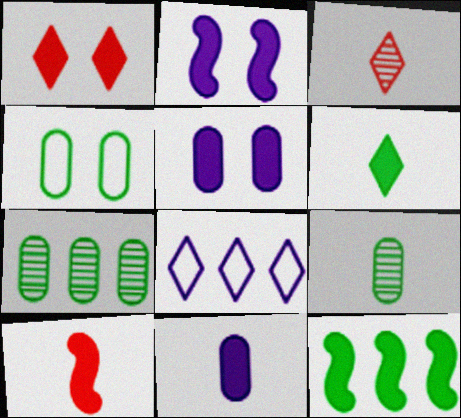[[1, 11, 12], 
[2, 10, 12], 
[6, 10, 11]]